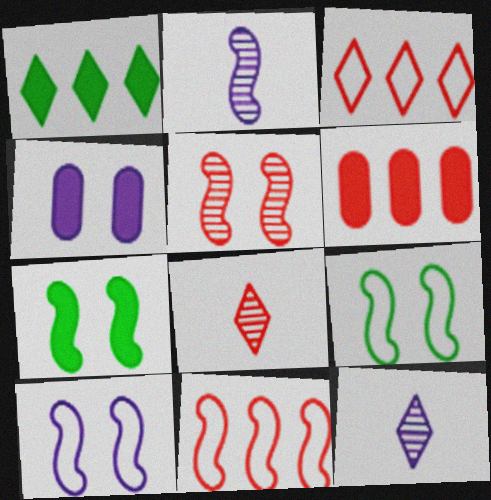[[2, 7, 11], 
[5, 7, 10], 
[6, 9, 12]]